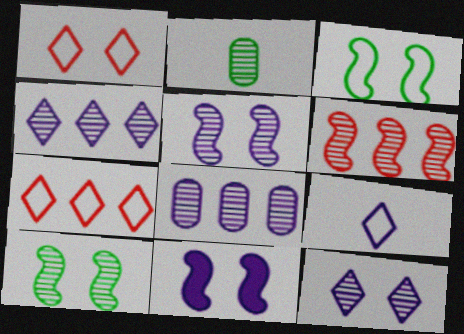[[2, 6, 12], 
[2, 7, 11], 
[8, 9, 11]]